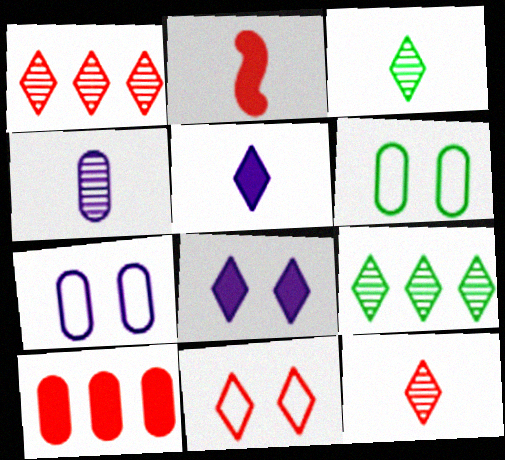[[2, 7, 9], 
[4, 6, 10], 
[5, 9, 11]]